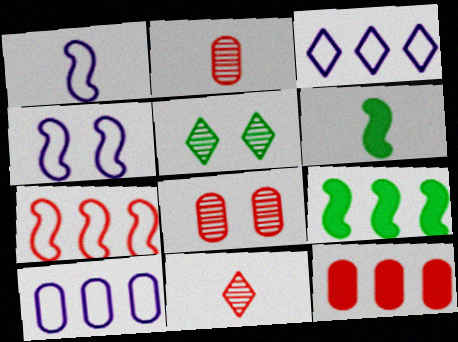[[1, 5, 12], 
[3, 6, 8]]